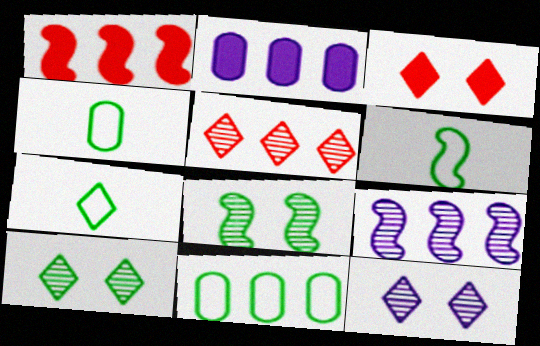[[1, 4, 12], 
[3, 4, 9], 
[4, 6, 7]]